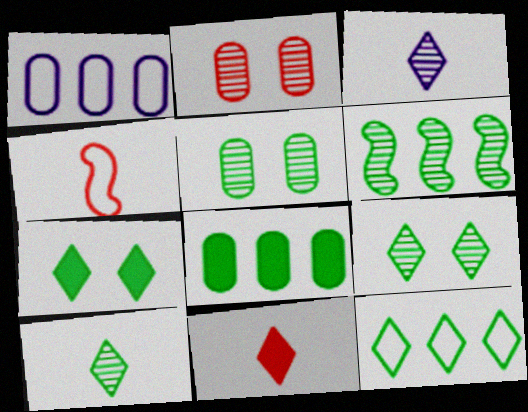[[2, 3, 6], 
[5, 6, 10], 
[6, 8, 12], 
[7, 10, 12]]